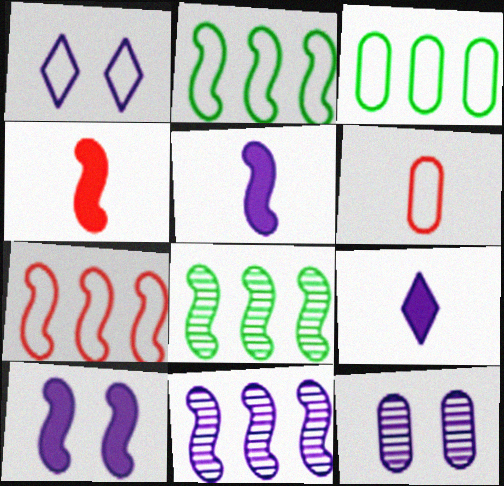[[1, 2, 6], 
[1, 10, 12]]